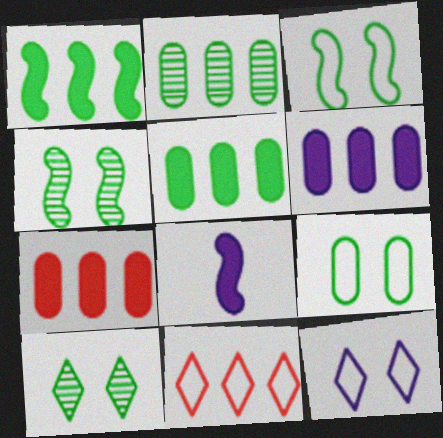[[5, 6, 7]]